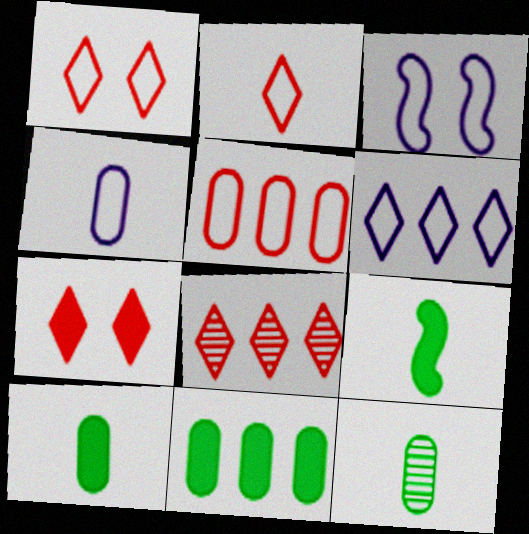[[2, 7, 8], 
[3, 4, 6], 
[3, 8, 10]]